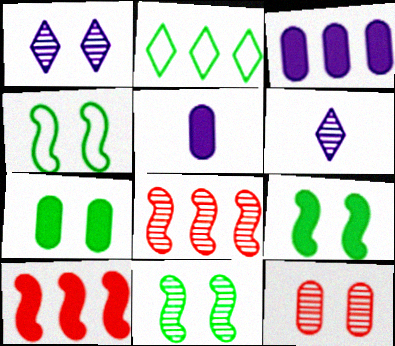[[1, 11, 12], 
[2, 3, 8], 
[4, 9, 11]]